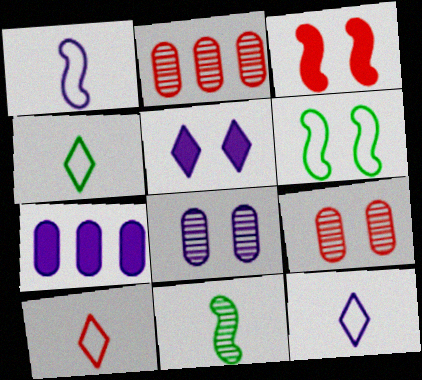[[2, 3, 10], 
[4, 10, 12], 
[5, 6, 9]]